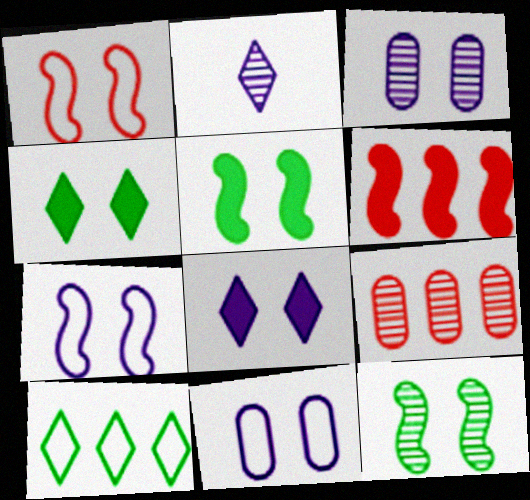[[1, 3, 4], 
[2, 9, 12], 
[3, 7, 8]]